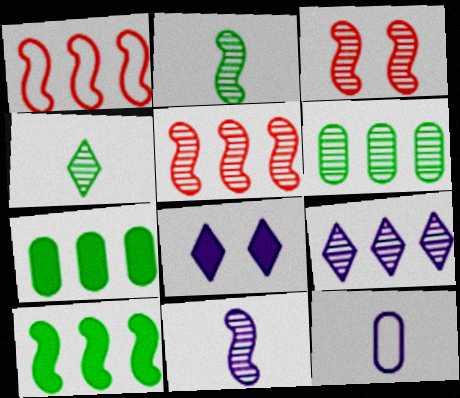[[1, 7, 9], 
[5, 6, 9]]